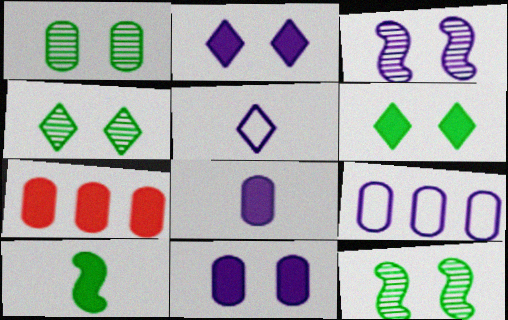[[1, 4, 12], 
[2, 7, 10], 
[5, 7, 12]]